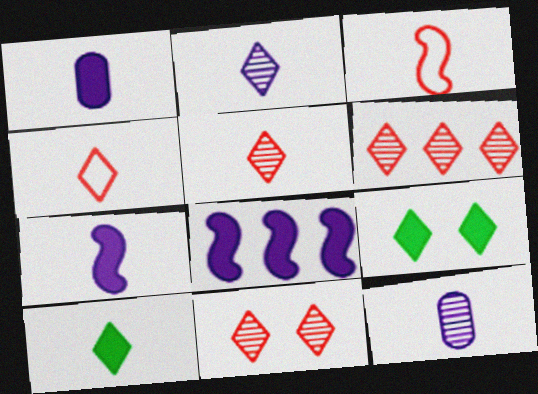[[2, 4, 10], 
[3, 10, 12], 
[5, 6, 11]]